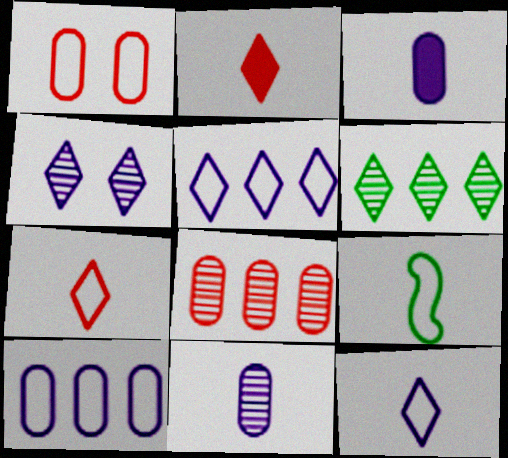[[1, 5, 9], 
[2, 9, 11]]